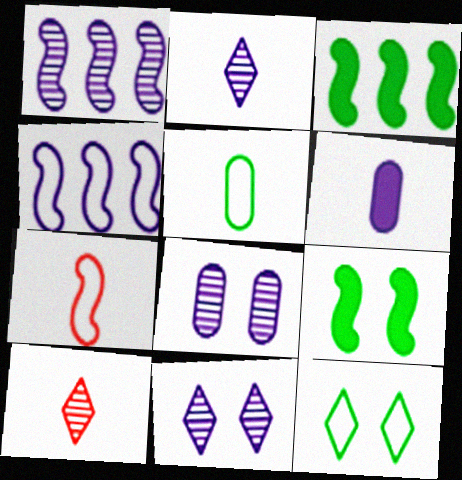[[1, 2, 8], 
[1, 7, 9], 
[4, 6, 11]]